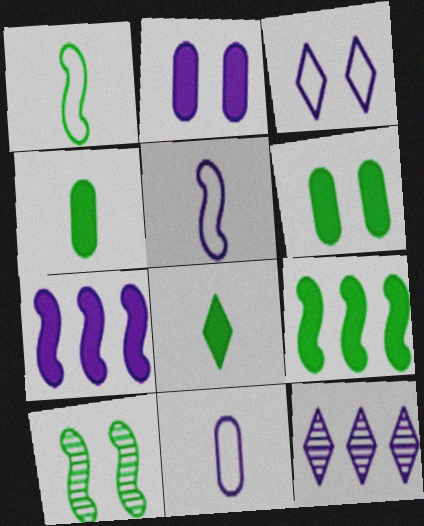[[1, 9, 10], 
[2, 5, 12], 
[6, 8, 9]]